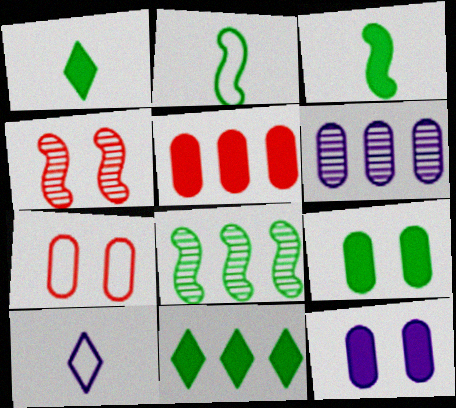[[3, 9, 11]]